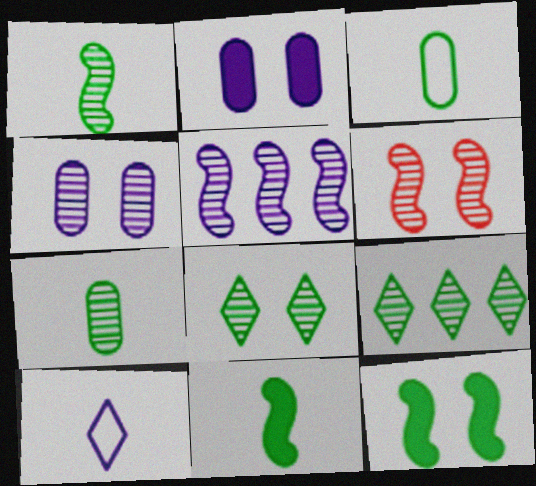[[1, 5, 6], 
[2, 5, 10], 
[3, 9, 12], 
[4, 6, 8]]